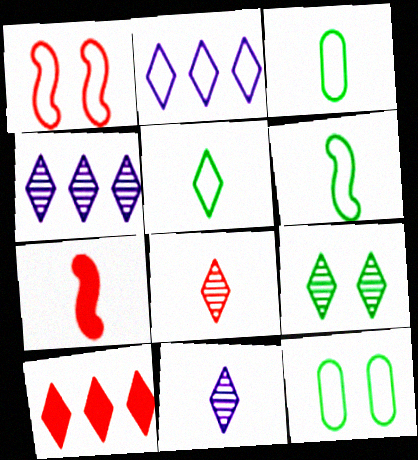[[1, 2, 3], 
[3, 5, 6], 
[3, 7, 11], 
[4, 7, 12], 
[4, 8, 9]]